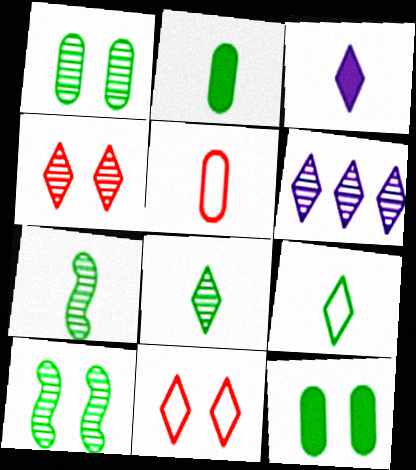[[2, 7, 9], 
[3, 5, 7], 
[4, 6, 8]]